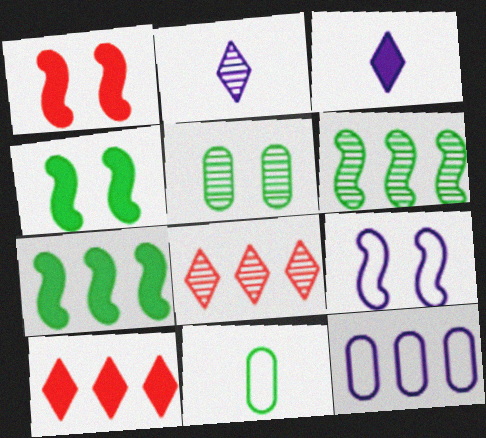[[6, 10, 12], 
[7, 8, 12]]